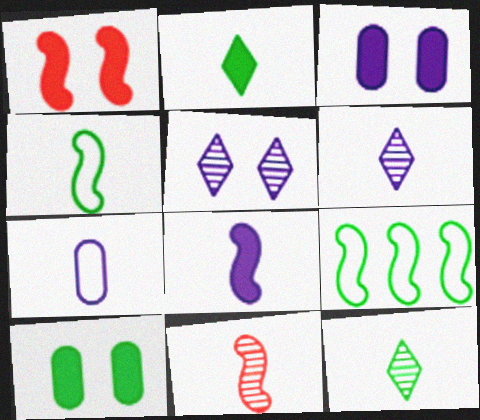[[2, 7, 11], 
[4, 8, 11], 
[6, 7, 8], 
[9, 10, 12]]